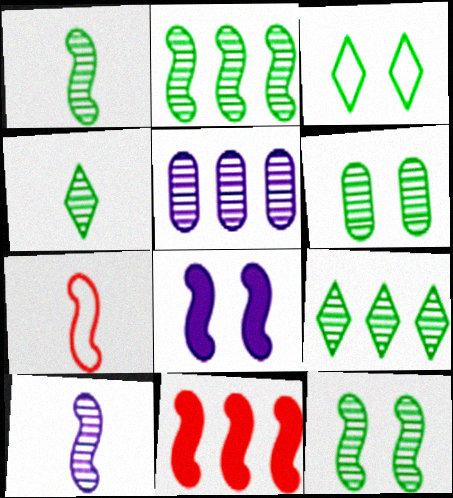[[1, 2, 12], 
[1, 6, 9], 
[2, 4, 6], 
[2, 7, 8]]